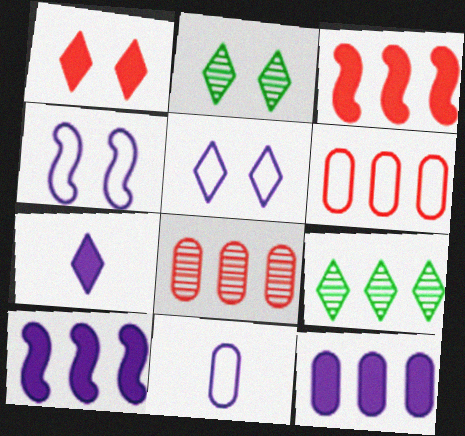[[1, 2, 5], 
[2, 3, 11], 
[6, 9, 10]]